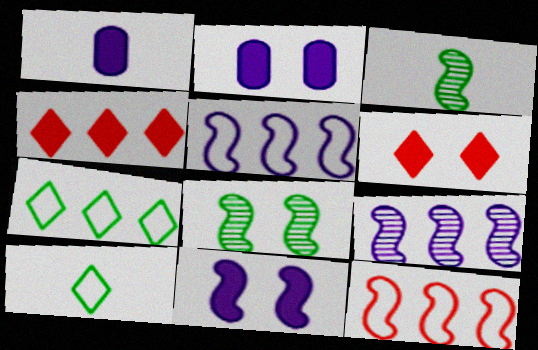[[3, 11, 12]]